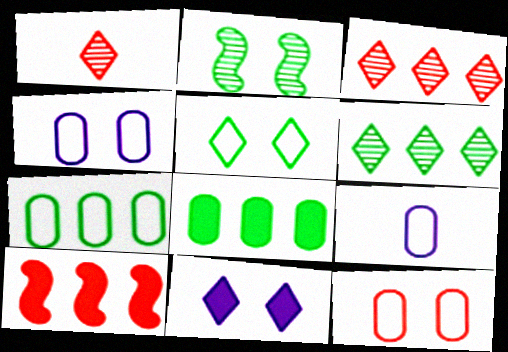[[1, 10, 12], 
[2, 11, 12], 
[7, 9, 12]]